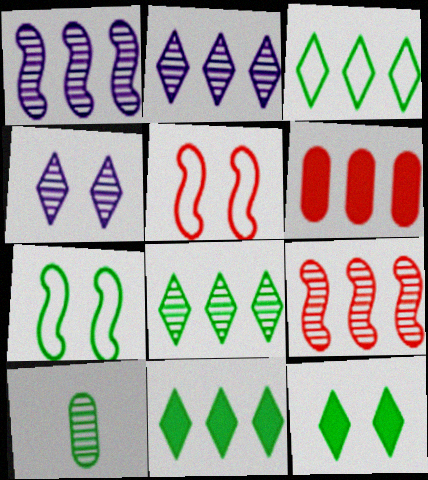[[1, 3, 6], 
[3, 8, 11], 
[4, 9, 10], 
[7, 10, 11]]